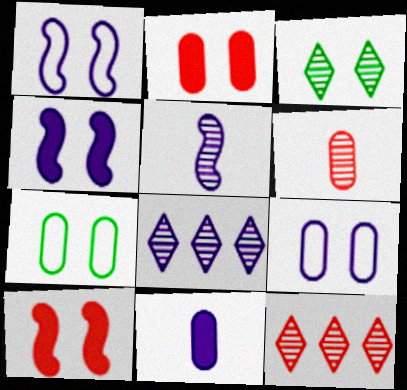[[1, 2, 3], 
[1, 8, 11], 
[3, 9, 10]]